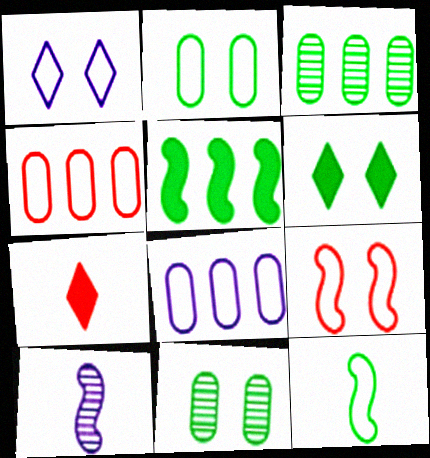[[1, 2, 9], 
[1, 4, 12], 
[3, 6, 12], 
[4, 6, 10], 
[5, 9, 10]]